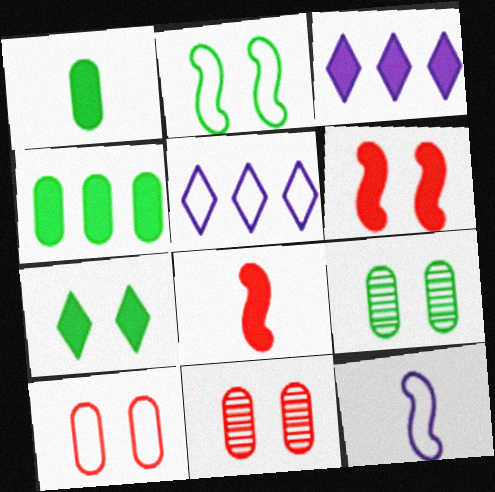[[1, 3, 6], 
[2, 7, 9], 
[5, 8, 9]]